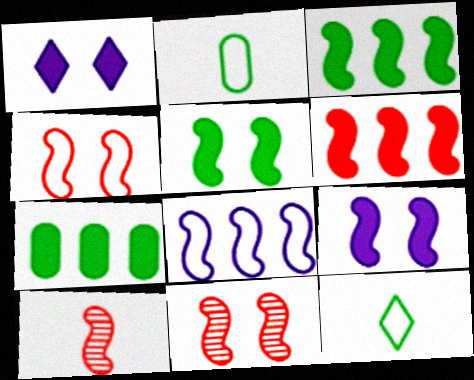[[4, 6, 10], 
[5, 8, 10]]